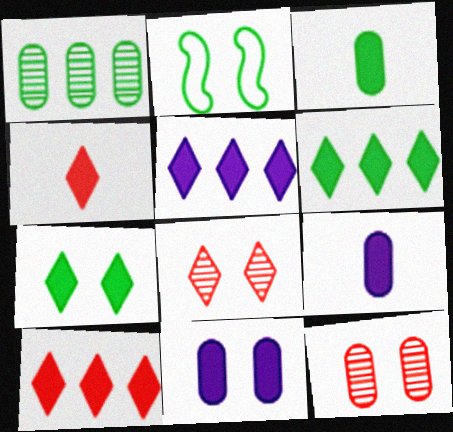[[2, 8, 11], 
[4, 5, 7], 
[5, 6, 10]]